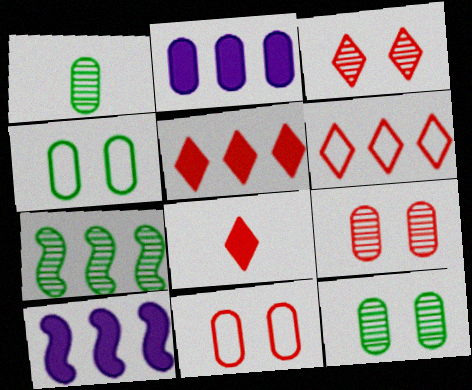[[1, 2, 11], 
[2, 6, 7], 
[3, 6, 8]]